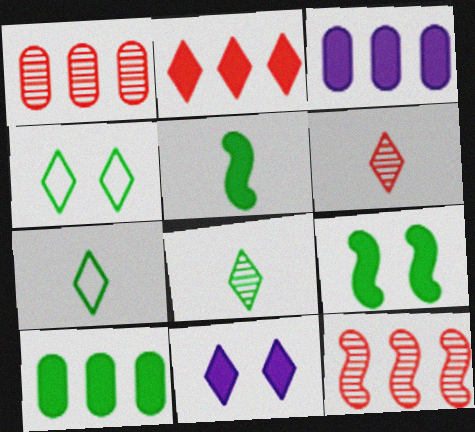[]